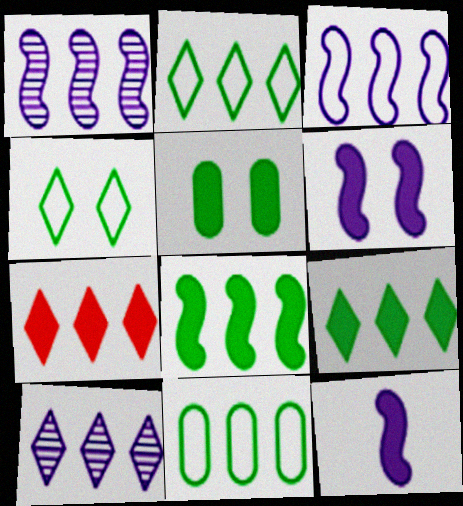[[1, 7, 11], 
[2, 7, 10], 
[5, 7, 12]]